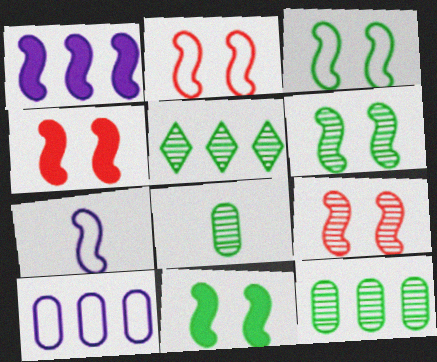[[2, 4, 9], 
[3, 6, 11], 
[5, 6, 8]]